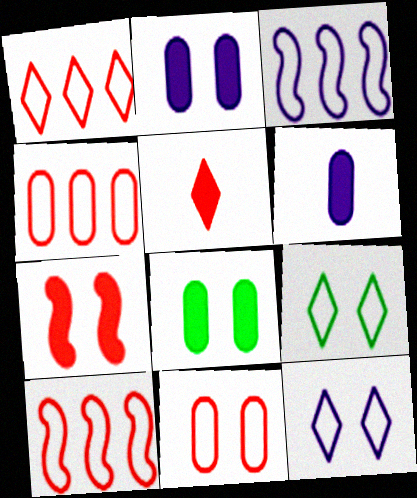[[1, 4, 10]]